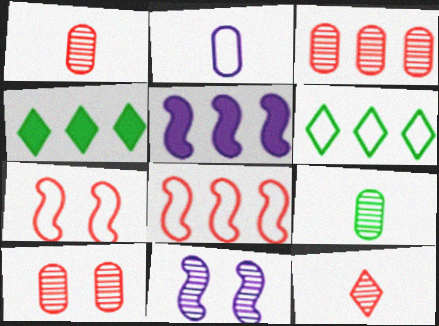[[1, 3, 10], 
[2, 6, 7], 
[3, 5, 6]]